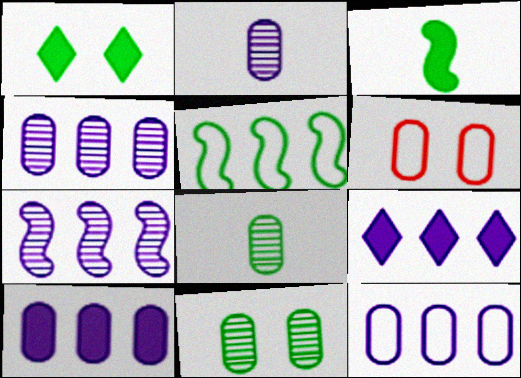[[1, 5, 8], 
[4, 10, 12], 
[6, 8, 10], 
[7, 9, 12]]